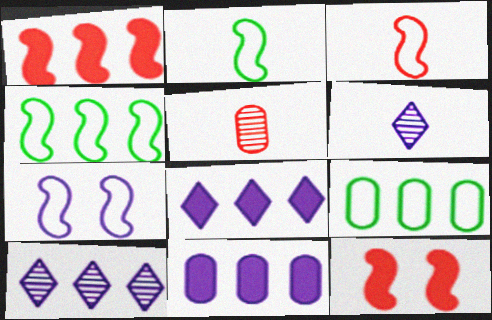[[1, 9, 10], 
[3, 4, 7], 
[6, 7, 11], 
[6, 9, 12]]